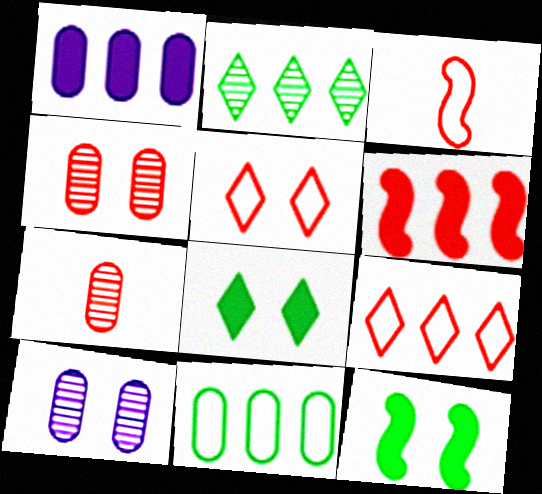[[5, 6, 7], 
[5, 10, 12]]